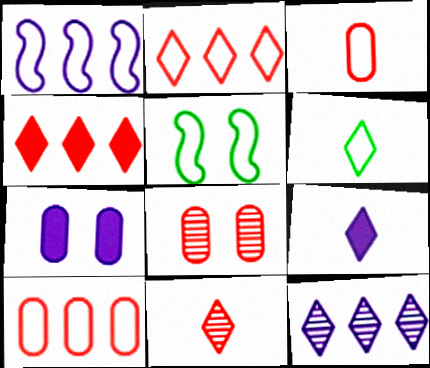[[6, 9, 11]]